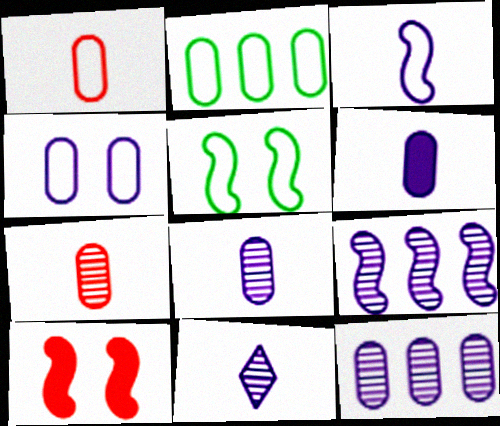[[1, 2, 4], 
[2, 10, 11], 
[3, 6, 11], 
[4, 6, 12]]